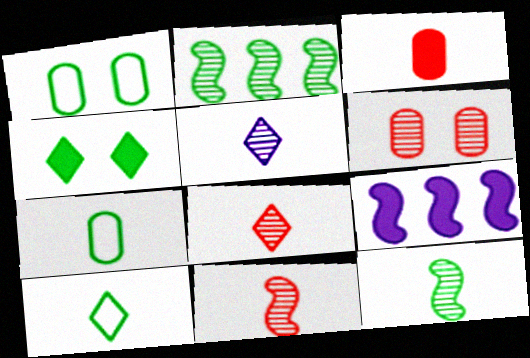[[1, 8, 9], 
[2, 4, 7], 
[2, 5, 6], 
[3, 4, 9], 
[6, 9, 10]]